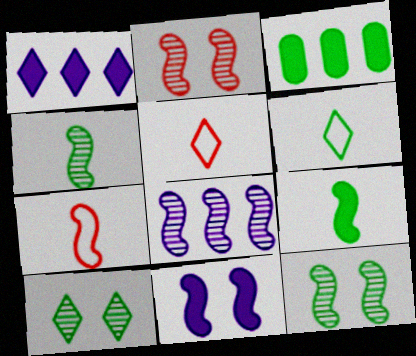[[1, 5, 10], 
[2, 4, 8], 
[3, 6, 12]]